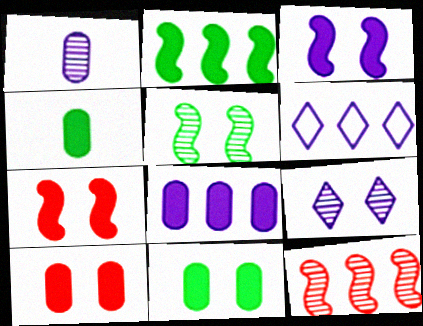[[1, 3, 6], 
[4, 8, 10]]